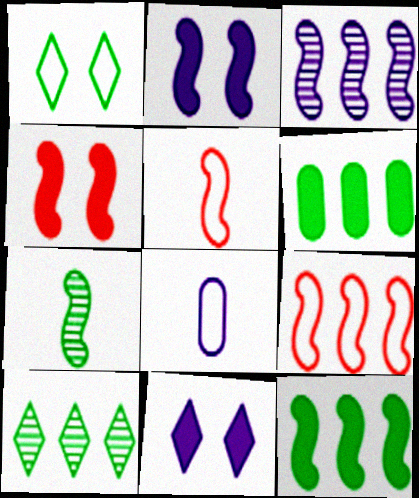[[1, 6, 7], 
[1, 8, 9], 
[2, 7, 9], 
[3, 8, 11], 
[3, 9, 12], 
[4, 8, 10]]